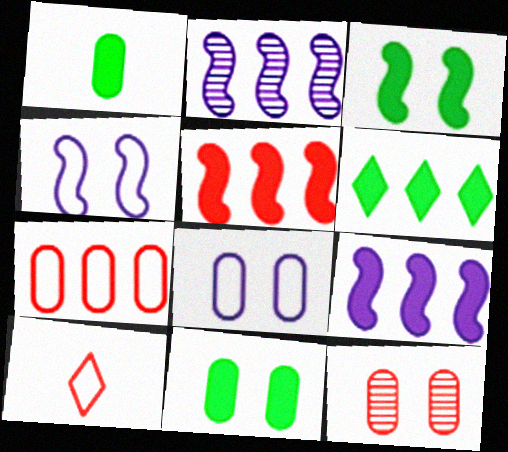[[1, 3, 6], 
[2, 6, 7], 
[2, 10, 11], 
[5, 10, 12], 
[8, 11, 12]]